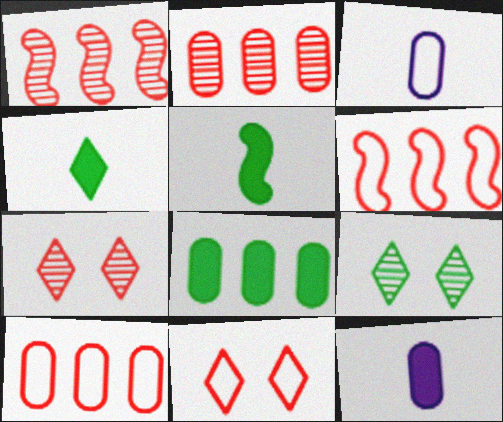[[6, 9, 12]]